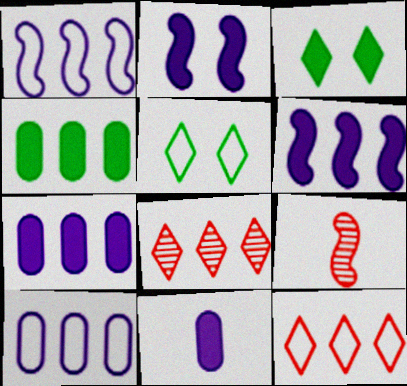[[1, 4, 8], 
[3, 9, 10], 
[5, 7, 9]]